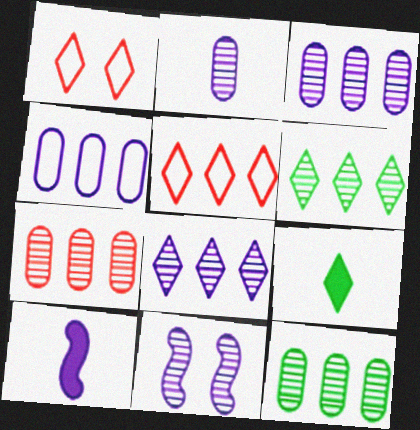[[1, 8, 9], 
[1, 10, 12], 
[2, 8, 11], 
[3, 7, 12]]